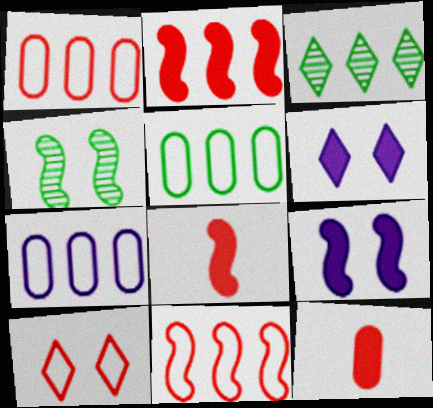[[1, 5, 7], 
[2, 3, 7]]